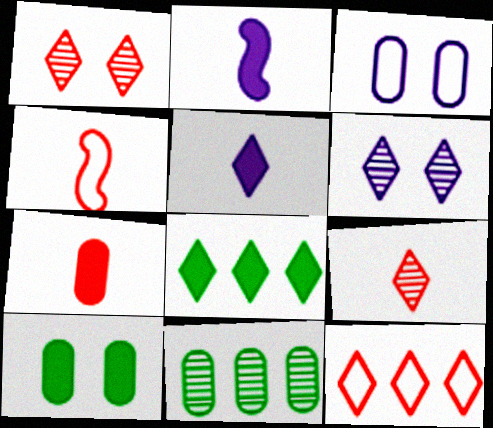[[3, 7, 11], 
[4, 7, 9]]